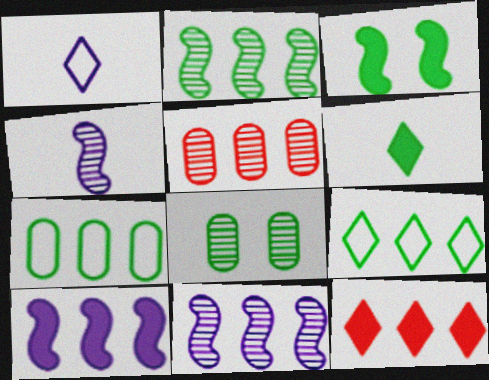[[1, 3, 5], 
[5, 9, 10], 
[7, 11, 12]]